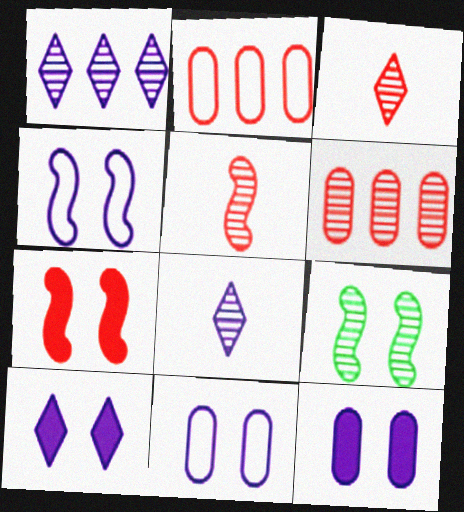[[2, 3, 7], 
[4, 7, 9], 
[6, 8, 9]]